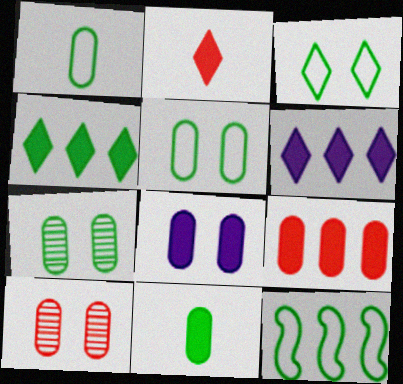[[1, 3, 12], 
[5, 8, 10], 
[8, 9, 11]]